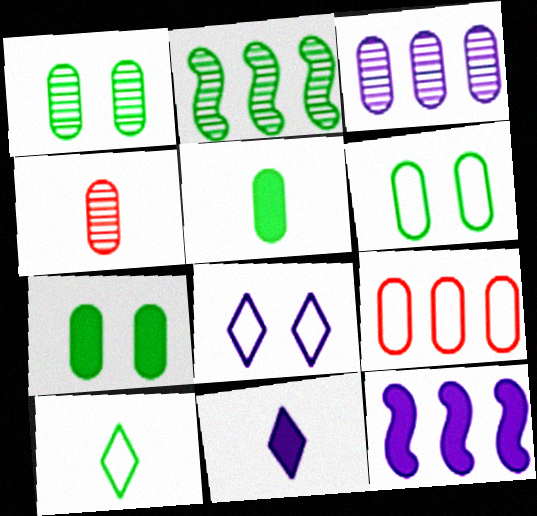[[1, 3, 4], 
[1, 6, 7], 
[2, 7, 10]]